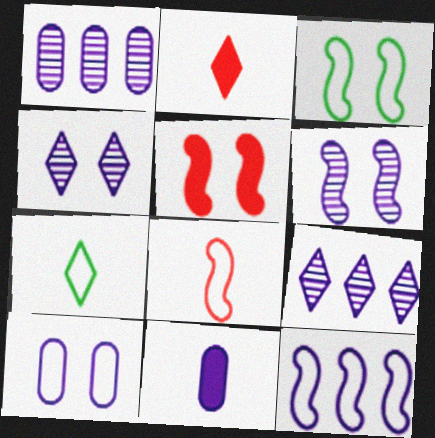[[1, 2, 3], 
[1, 5, 7], 
[1, 10, 11], 
[3, 5, 6], 
[3, 8, 12], 
[4, 11, 12]]